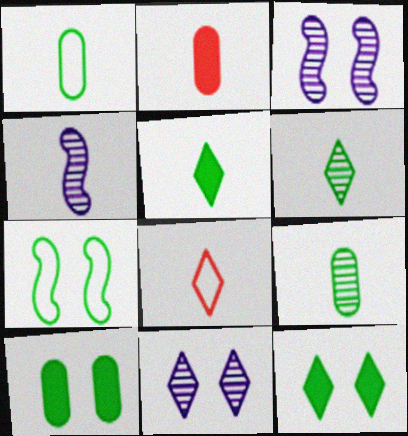[]